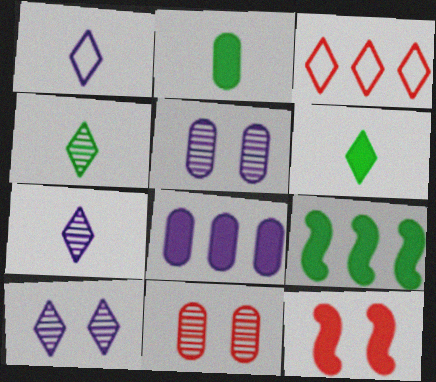[[1, 9, 11], 
[3, 6, 10], 
[6, 8, 12]]